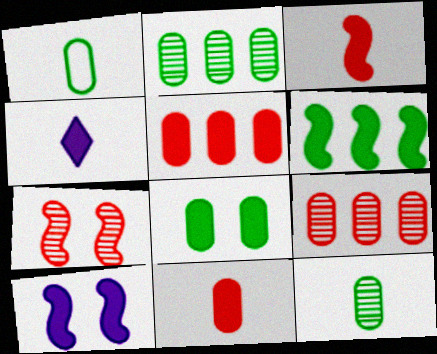[[1, 2, 8], 
[3, 6, 10]]